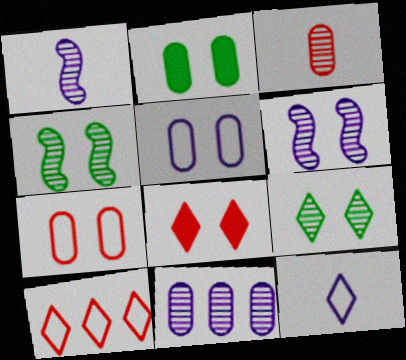[[1, 2, 10], 
[4, 5, 8]]